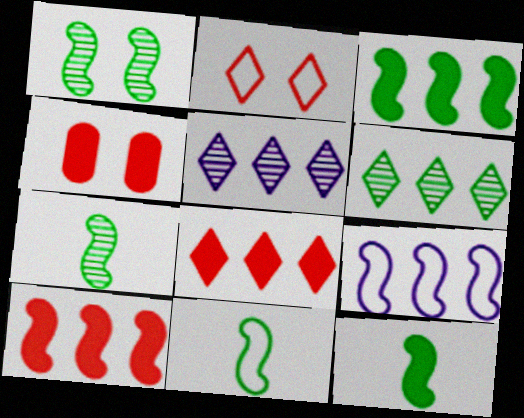[[1, 3, 11], 
[4, 5, 11], 
[7, 11, 12]]